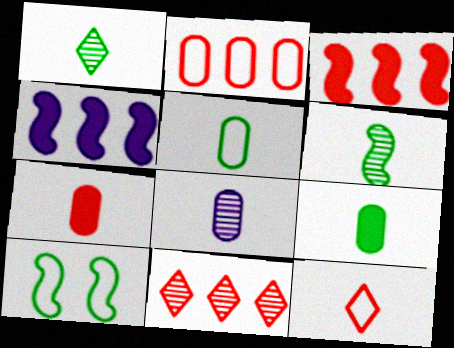[[2, 3, 11], 
[5, 7, 8]]